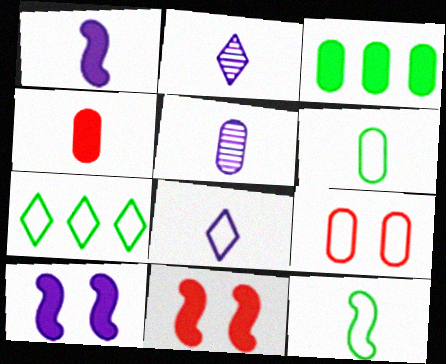[[1, 5, 8], 
[2, 4, 12], 
[3, 5, 9], 
[4, 5, 6], 
[5, 7, 11]]